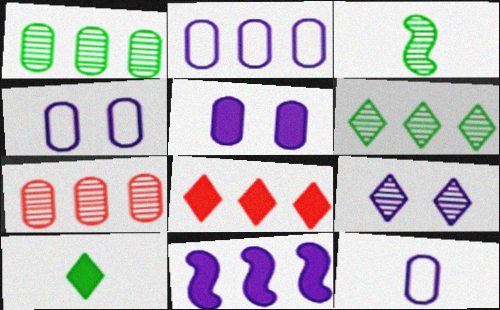[[2, 4, 12], 
[3, 4, 8], 
[3, 7, 9], 
[9, 11, 12]]